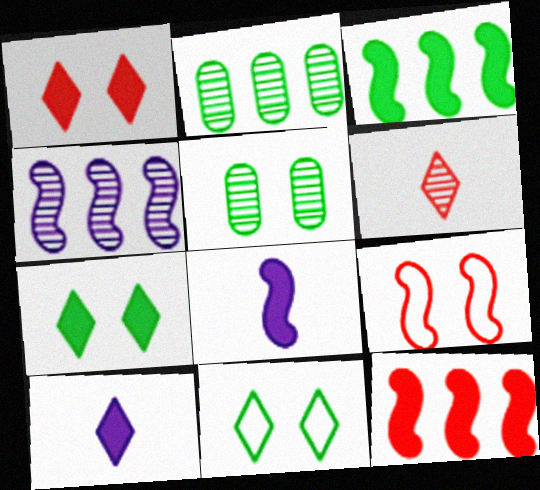[[2, 9, 10], 
[4, 5, 6]]